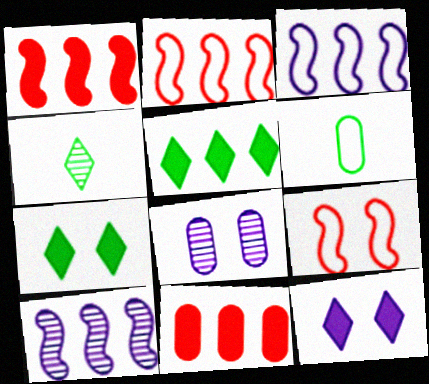[[6, 8, 11], 
[7, 8, 9]]